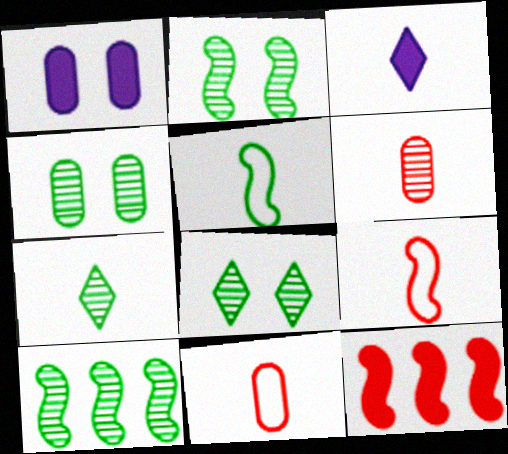[[2, 4, 8], 
[3, 5, 6], 
[4, 7, 10]]